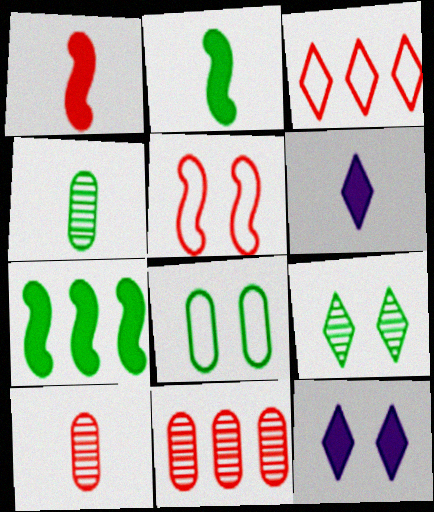[[3, 6, 9]]